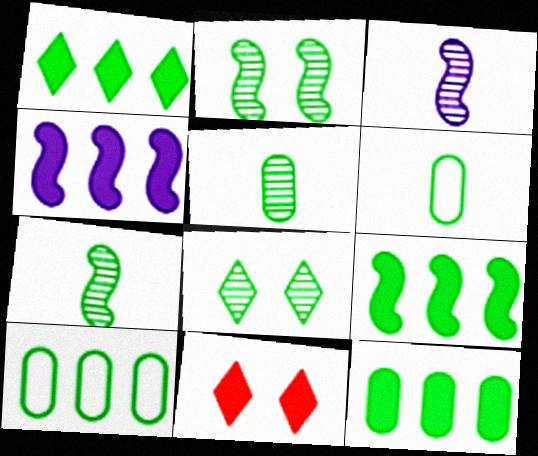[[1, 2, 6], 
[1, 9, 12], 
[3, 10, 11], 
[6, 8, 9]]